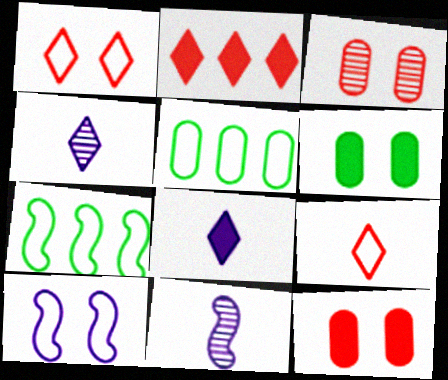[[3, 7, 8], 
[4, 7, 12], 
[5, 9, 10]]